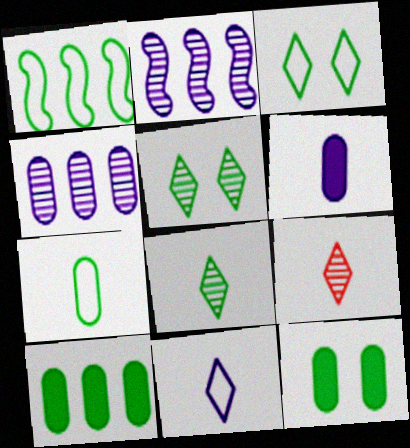[[1, 3, 7], 
[1, 8, 12]]